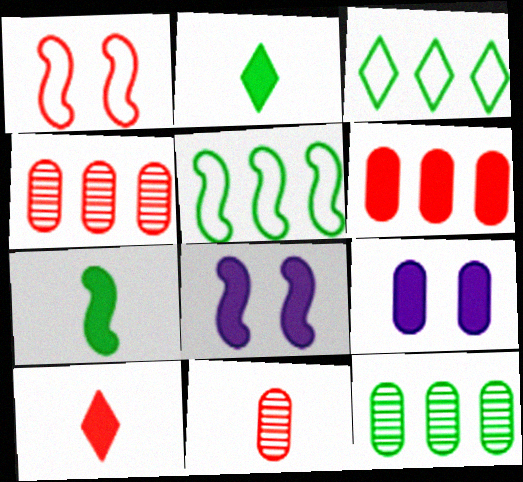[[1, 4, 10], 
[2, 6, 8], 
[3, 8, 11]]